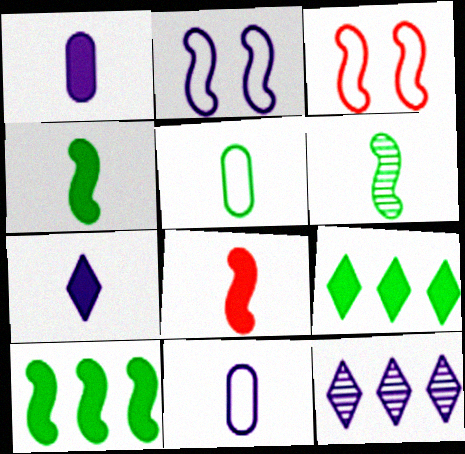[[1, 2, 12]]